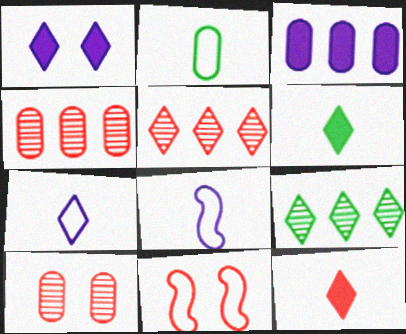[[2, 3, 10], 
[4, 11, 12]]